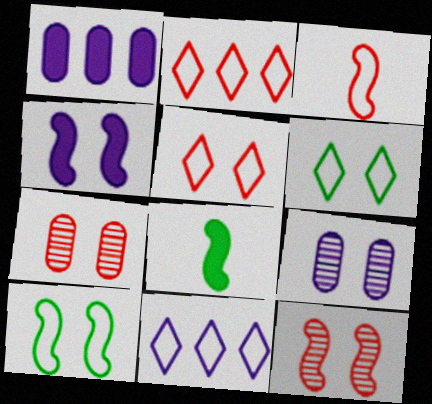[[2, 8, 9], 
[4, 6, 7], 
[4, 10, 12], 
[7, 8, 11]]